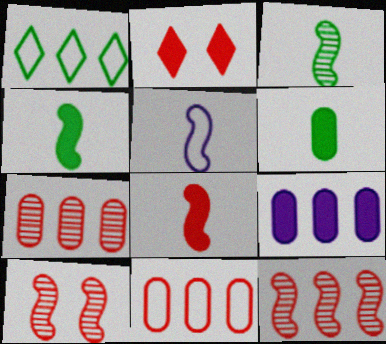[[1, 9, 12], 
[2, 4, 9], 
[3, 5, 8]]